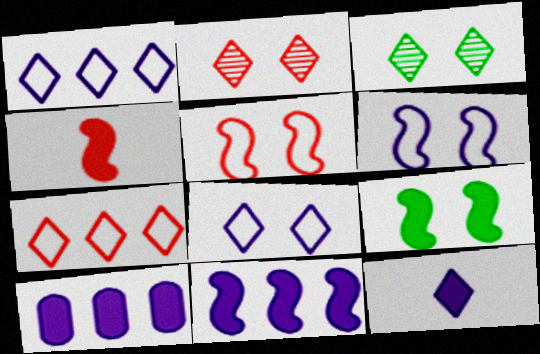[[3, 7, 12], 
[4, 9, 11]]